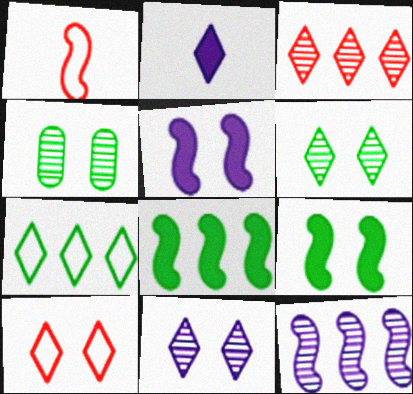[[1, 9, 12], 
[4, 5, 10]]